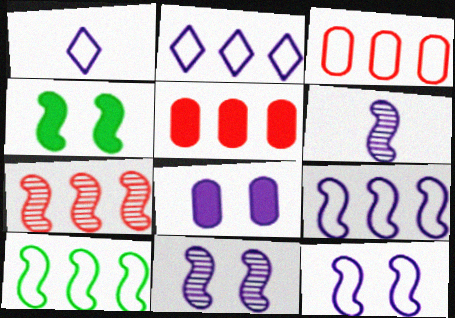[[2, 3, 10], 
[2, 6, 8]]